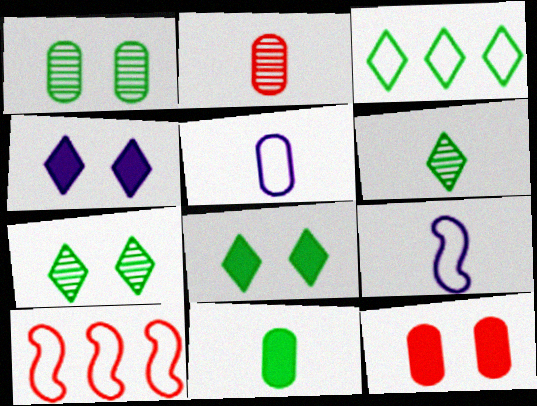[[2, 5, 11], 
[3, 6, 8]]